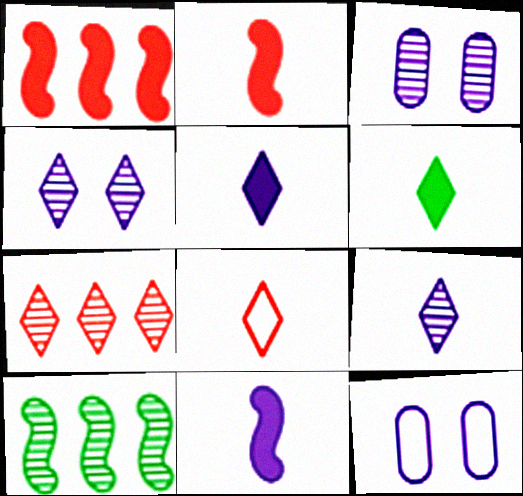[[6, 8, 9]]